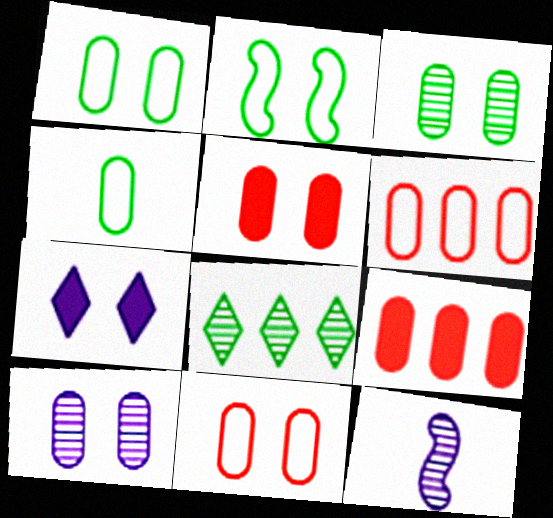[[1, 5, 10], 
[4, 9, 10]]